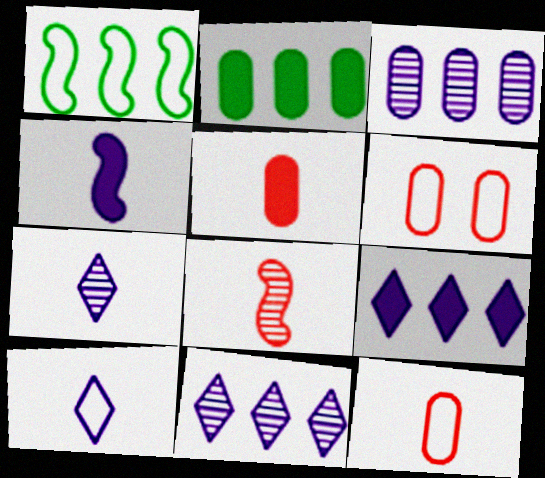[[1, 6, 10]]